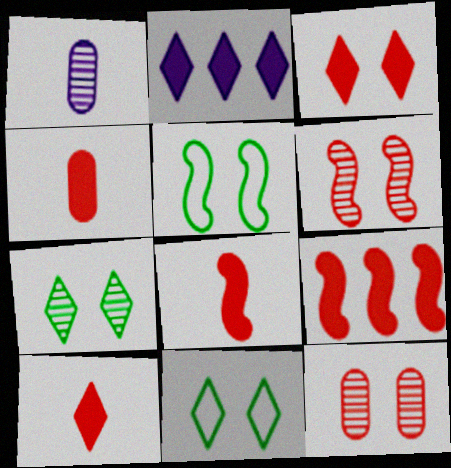[[1, 9, 11], 
[3, 4, 9], 
[4, 8, 10]]